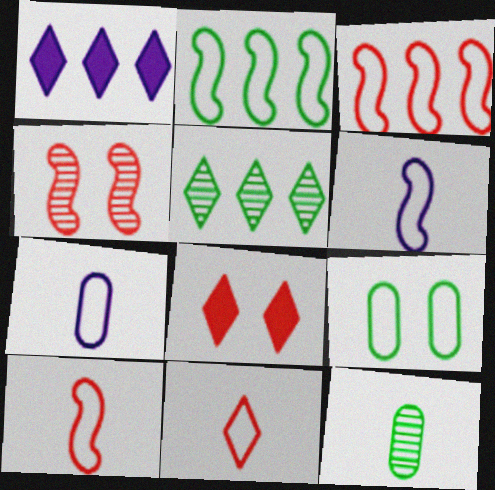[]